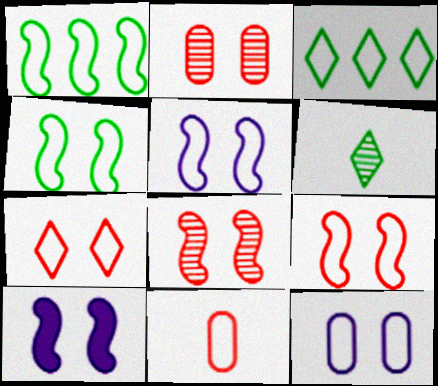[[3, 5, 11], 
[4, 5, 9], 
[4, 7, 12], 
[4, 8, 10]]